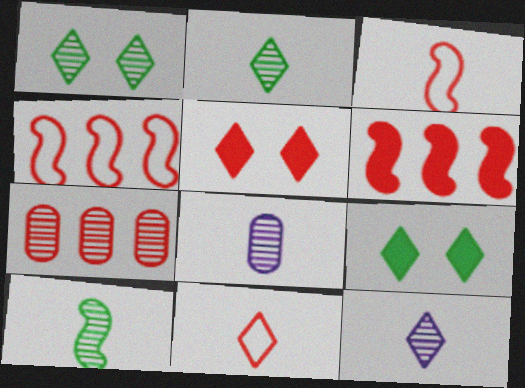[[3, 5, 7], 
[4, 8, 9]]